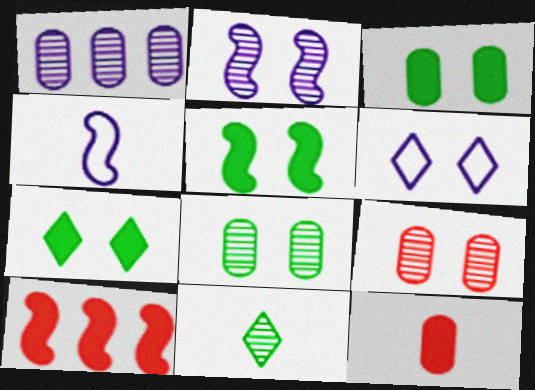[[3, 5, 7], 
[4, 11, 12], 
[5, 6, 9]]